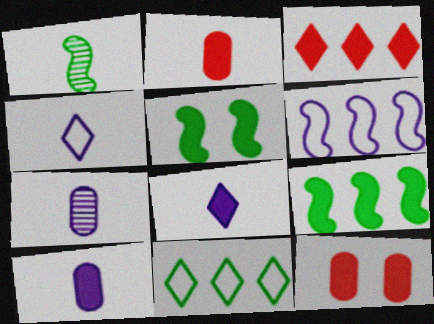[[1, 2, 4], 
[3, 5, 10], 
[8, 9, 12]]